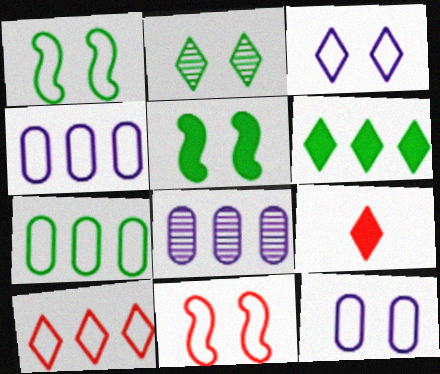[[1, 8, 9]]